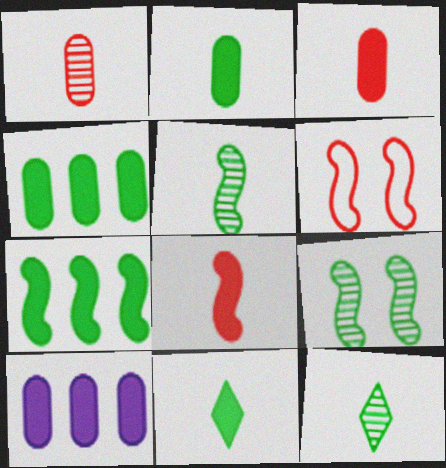[[6, 10, 12]]